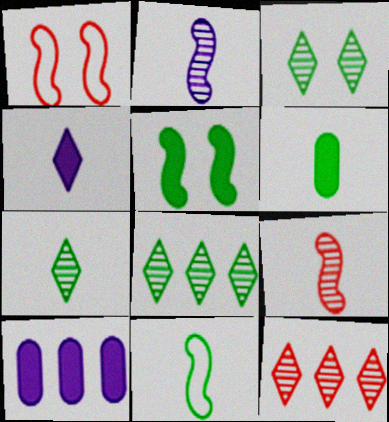[[1, 7, 10], 
[3, 7, 8], 
[6, 7, 11]]